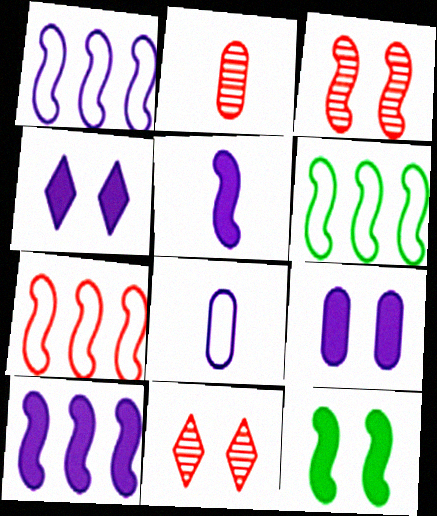[[1, 6, 7], 
[2, 4, 6], 
[3, 5, 6]]